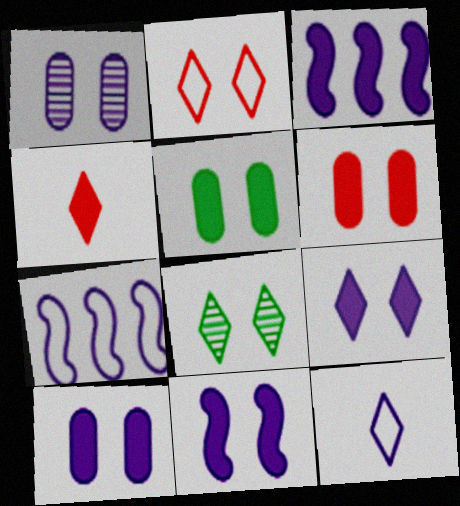[[1, 3, 12], 
[2, 8, 9], 
[3, 4, 5], 
[5, 6, 10], 
[9, 10, 11]]